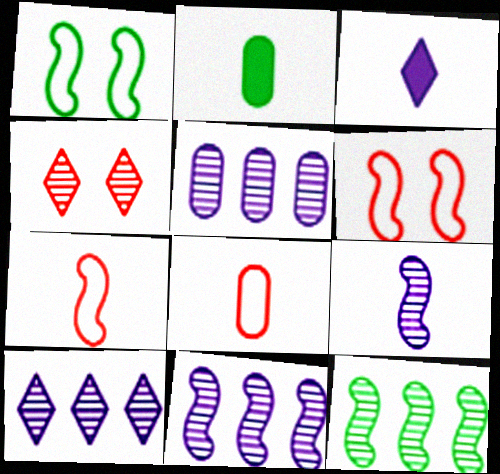[[2, 6, 10], 
[5, 10, 11]]